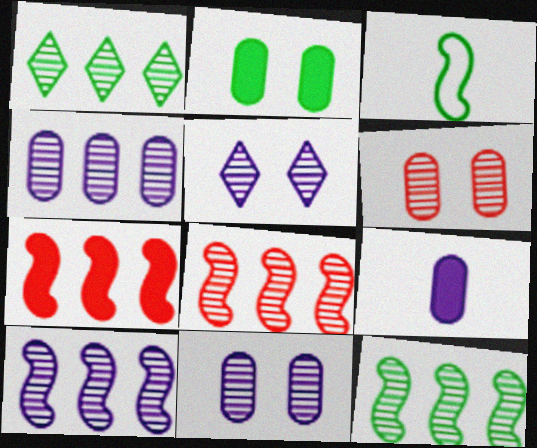[[1, 2, 3], 
[1, 4, 8], 
[8, 10, 12]]